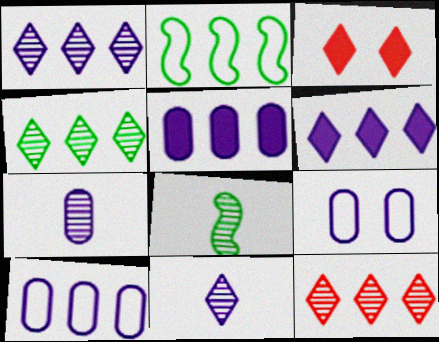[[1, 4, 12], 
[2, 3, 7], 
[2, 5, 12], 
[3, 8, 10], 
[5, 7, 9]]